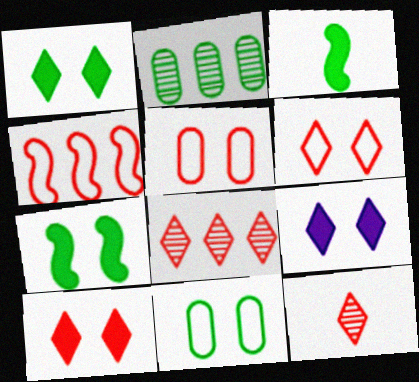[[1, 9, 10]]